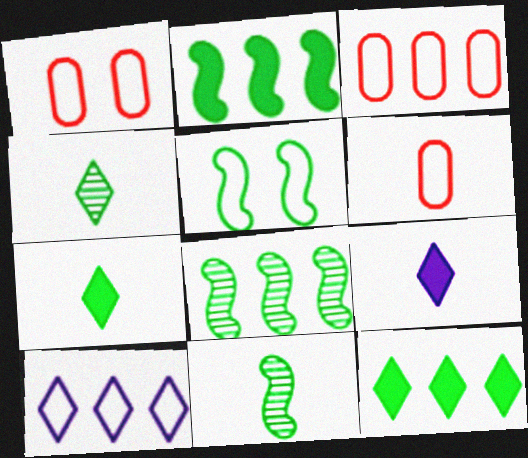[[1, 3, 6], 
[1, 8, 9], 
[2, 5, 11], 
[5, 6, 10], 
[6, 9, 11]]